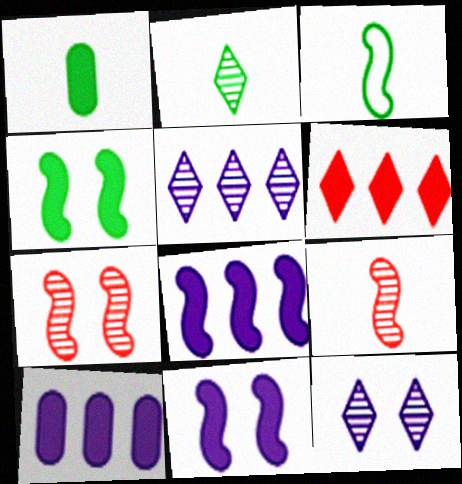[[1, 2, 3], 
[1, 6, 11], 
[3, 7, 8]]